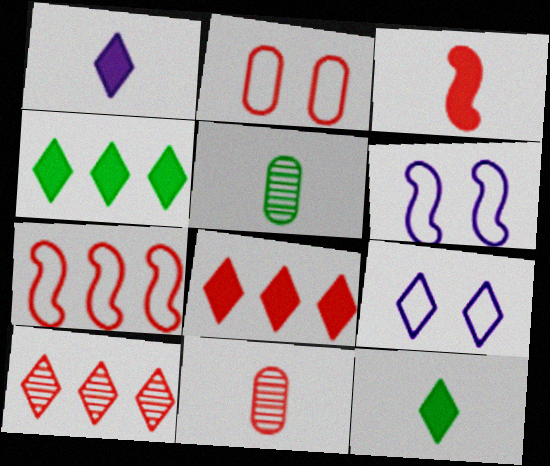[[2, 3, 10], 
[4, 6, 11], 
[5, 6, 8], 
[9, 10, 12]]